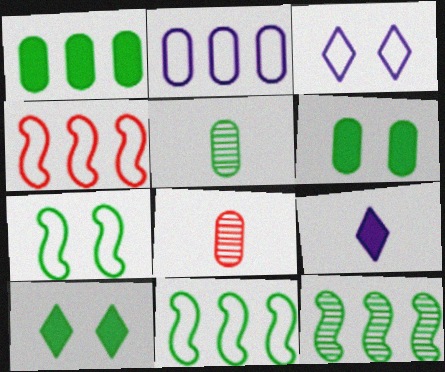[[2, 6, 8], 
[5, 10, 11]]